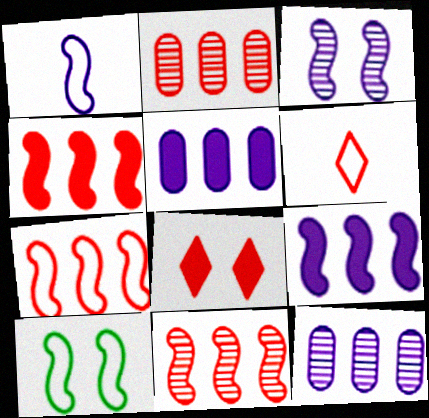[[1, 3, 9], 
[1, 7, 10], 
[4, 7, 11]]